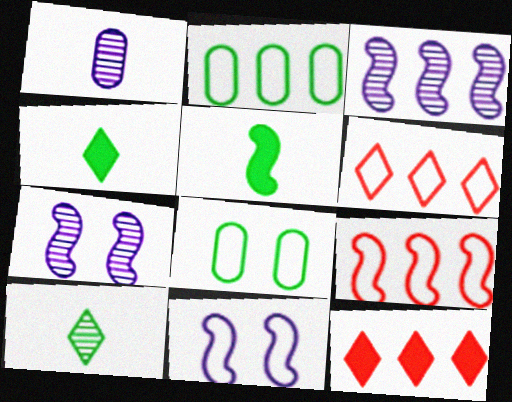[[2, 3, 12], 
[5, 7, 9]]